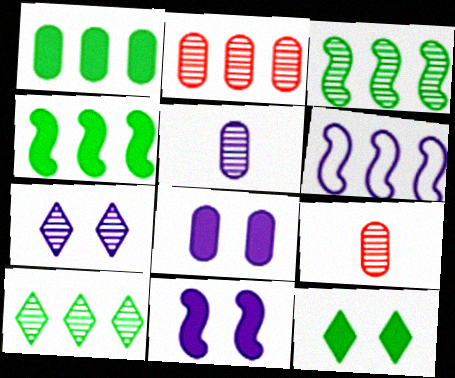[[3, 7, 9], 
[6, 9, 12]]